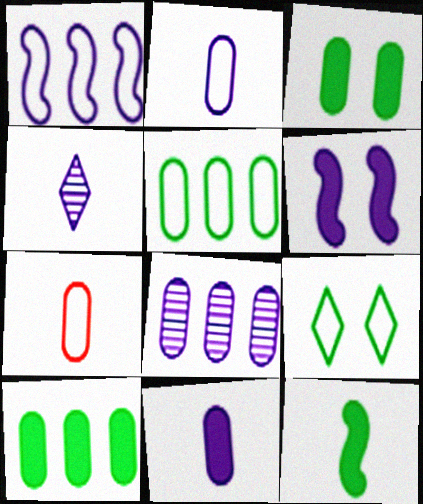[[1, 7, 9], 
[3, 7, 8], 
[4, 7, 12]]